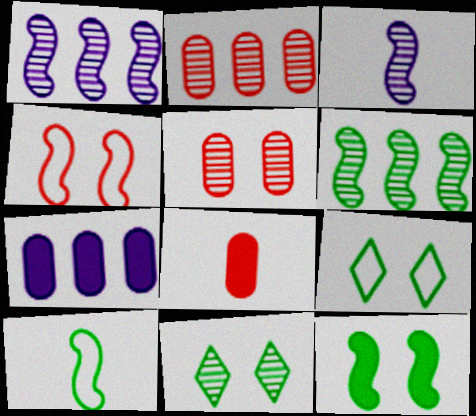[[1, 8, 9], 
[2, 3, 11], 
[6, 10, 12]]